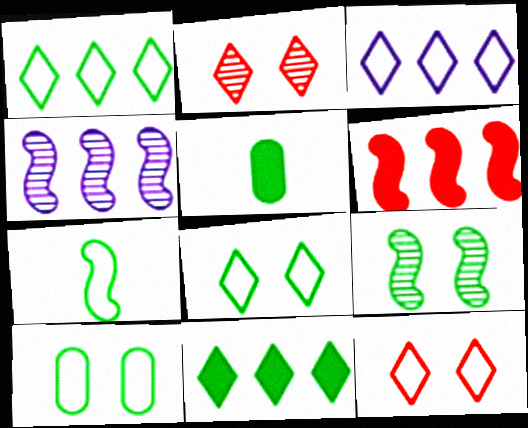[[1, 5, 9], 
[1, 7, 10], 
[4, 5, 12]]